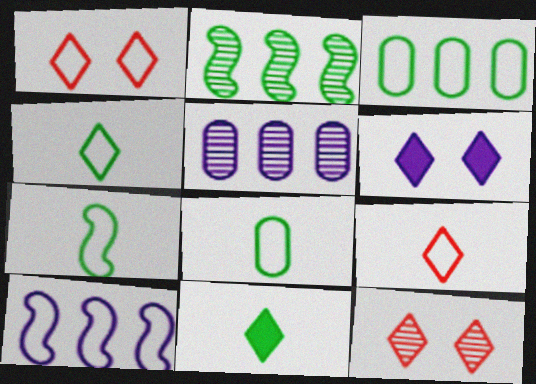[[1, 8, 10], 
[4, 7, 8]]